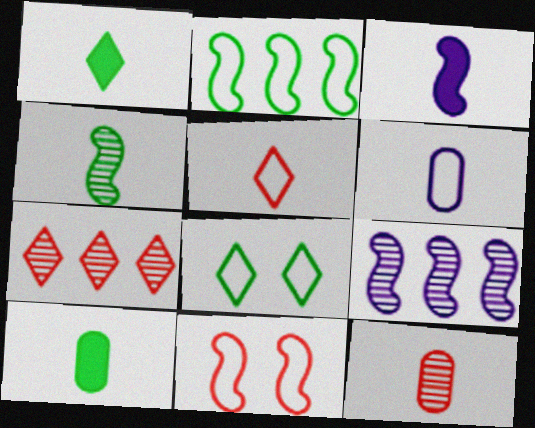[[6, 10, 12]]